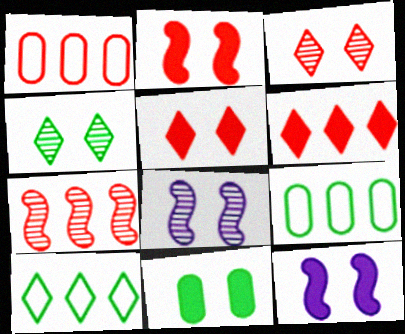[[1, 6, 7], 
[5, 11, 12]]